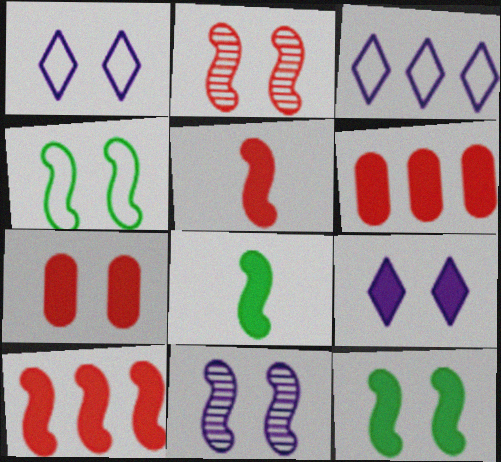[[6, 8, 9], 
[7, 9, 12]]